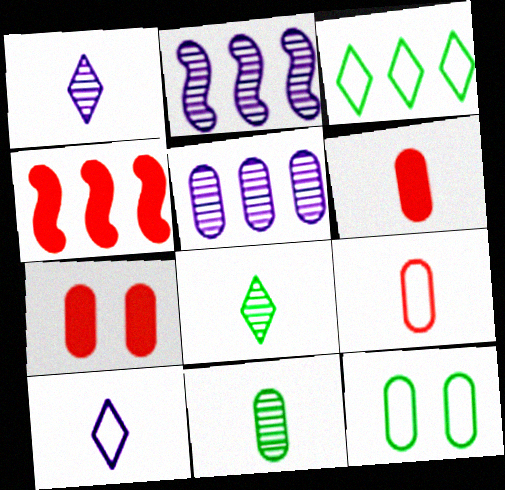[[1, 4, 12], 
[3, 4, 5], 
[5, 6, 12]]